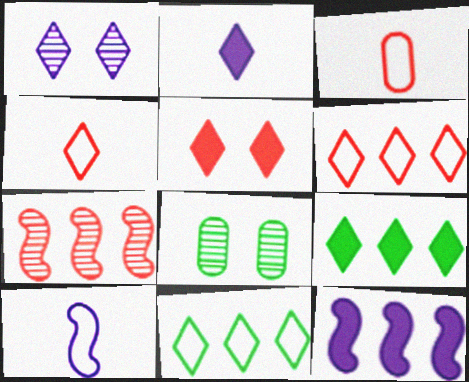[[1, 4, 9], 
[2, 5, 9], 
[3, 5, 7], 
[4, 8, 12]]